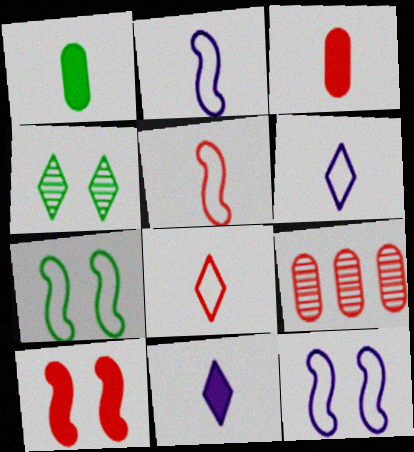[[7, 9, 11], 
[8, 9, 10]]